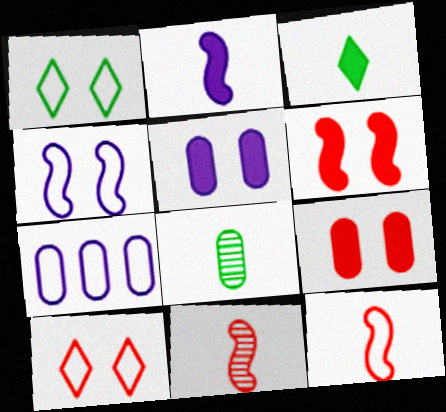[[1, 7, 12], 
[7, 8, 9]]